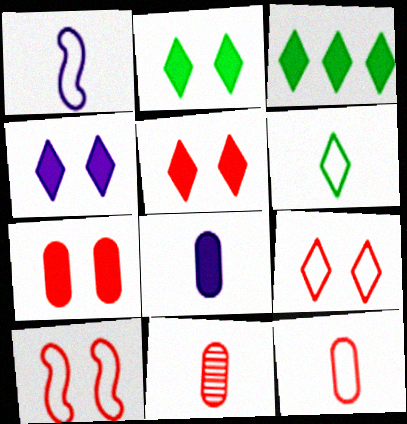[[1, 6, 12], 
[2, 4, 5]]